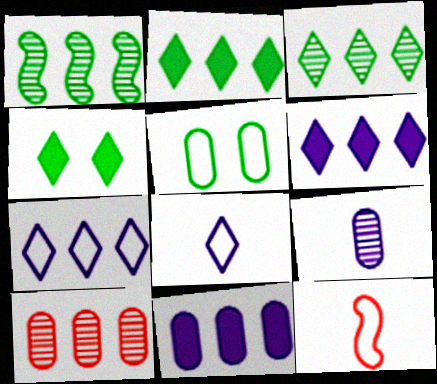[[5, 7, 12]]